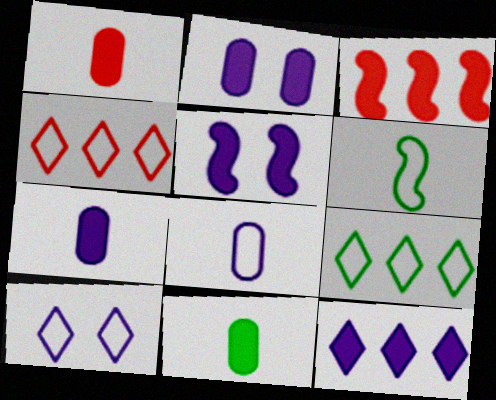[[1, 7, 11], 
[5, 7, 12]]